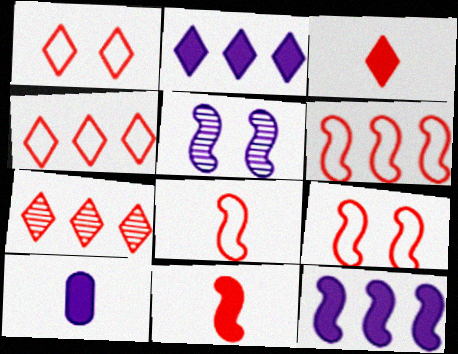[[1, 3, 7], 
[6, 8, 9]]